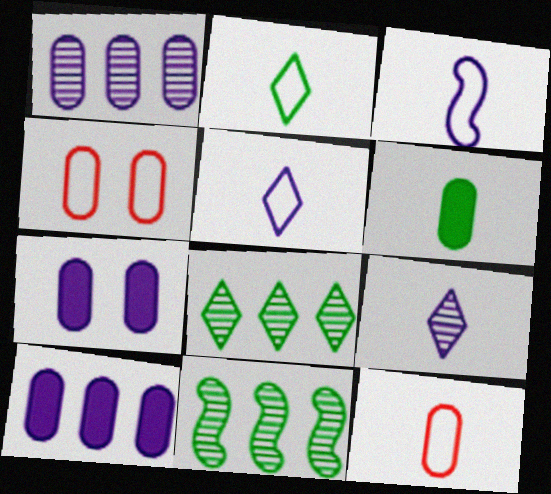[[1, 4, 6], 
[2, 3, 12]]